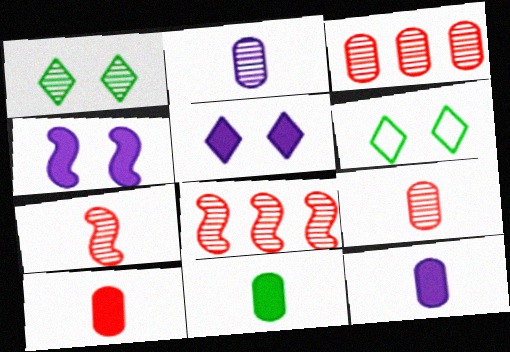[[1, 2, 8], 
[6, 8, 12], 
[10, 11, 12]]